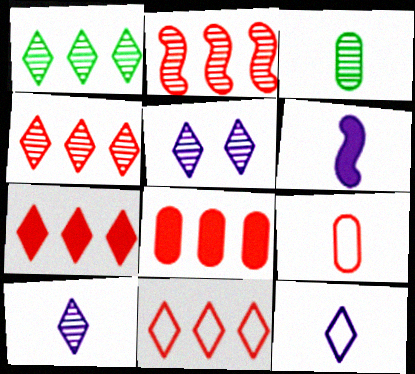[[2, 3, 5], 
[2, 8, 11], 
[4, 7, 11]]